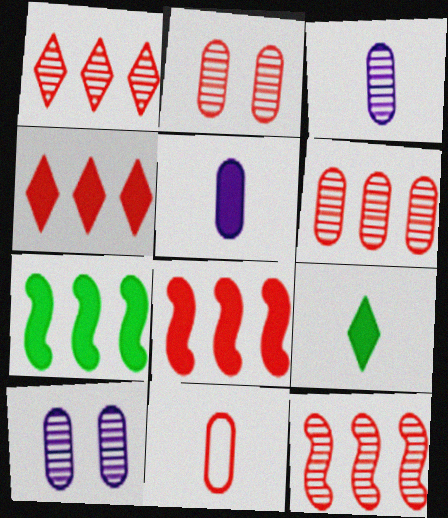[[1, 6, 12]]